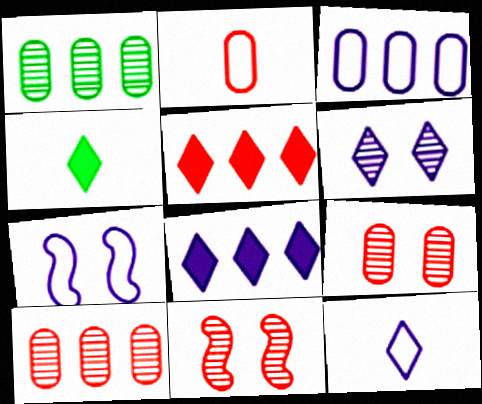[[2, 5, 11], 
[3, 4, 11], 
[3, 7, 12], 
[4, 7, 10], 
[6, 8, 12]]